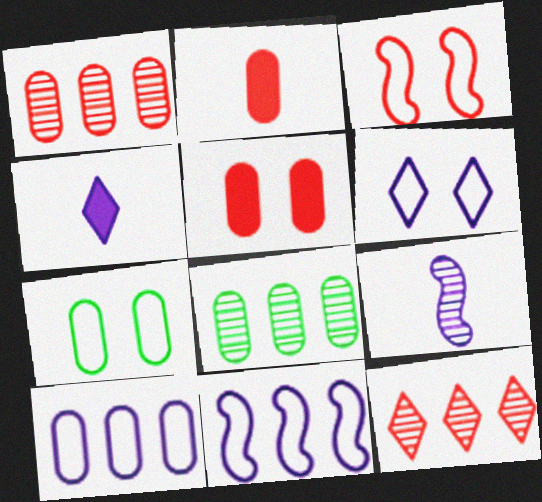[[2, 3, 12], 
[3, 4, 8], 
[3, 6, 7]]